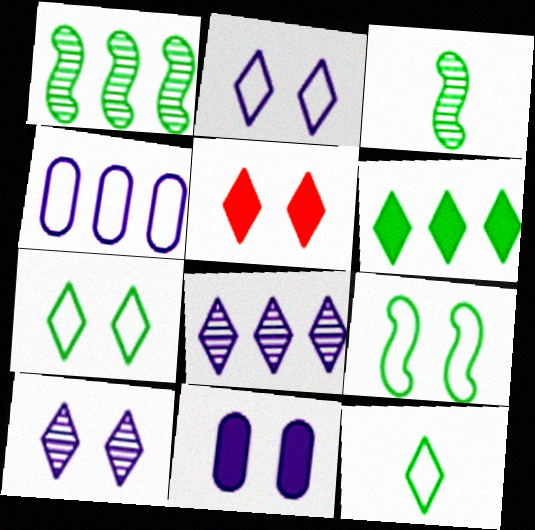[[3, 4, 5], 
[5, 7, 10], 
[5, 8, 12]]